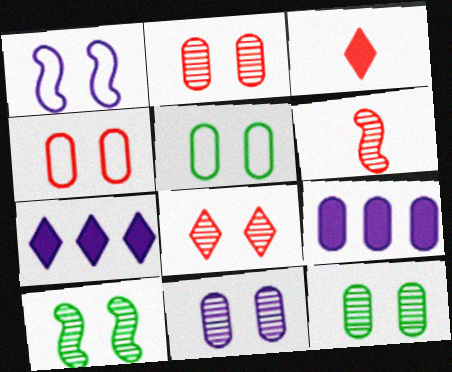[[2, 11, 12], 
[5, 6, 7], 
[8, 10, 11]]